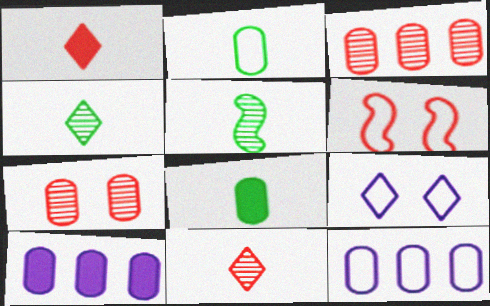[[1, 3, 6], 
[2, 7, 10], 
[4, 6, 10], 
[7, 8, 12]]